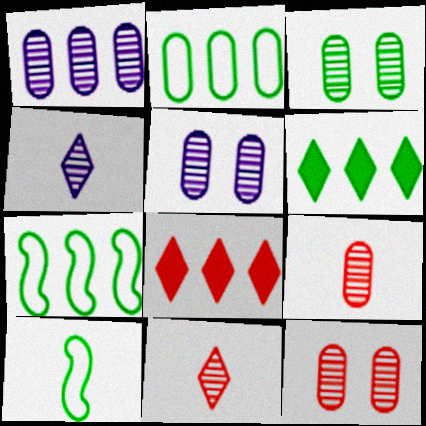[[1, 3, 9], 
[1, 7, 8], 
[3, 5, 12], 
[3, 6, 10], 
[5, 8, 10]]